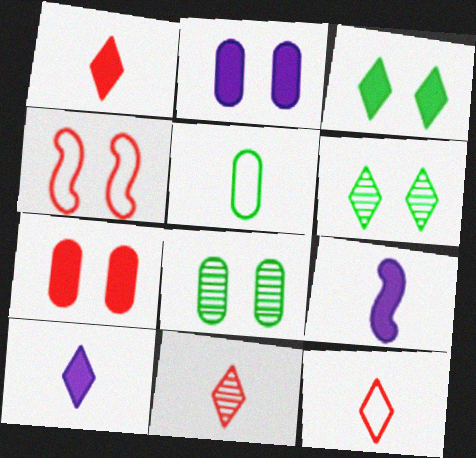[[1, 11, 12], 
[2, 4, 6], 
[5, 9, 11]]